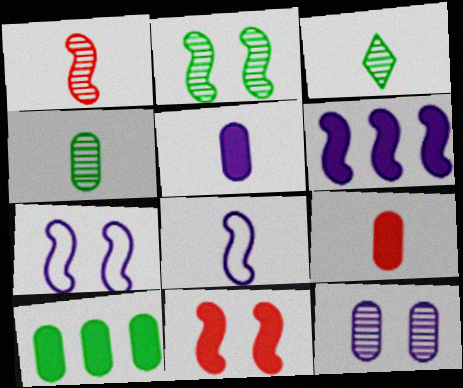[[2, 7, 11], 
[3, 8, 9]]